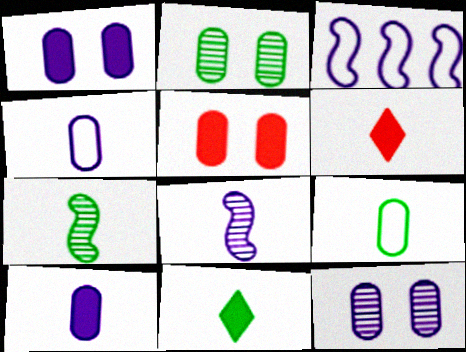[[2, 3, 6], 
[4, 6, 7], 
[6, 8, 9], 
[7, 9, 11]]